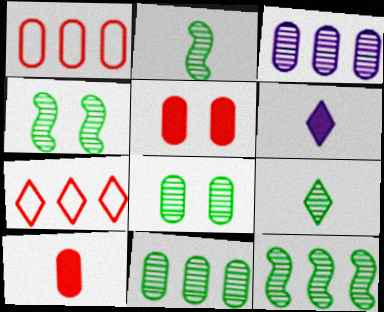[[1, 4, 6], 
[2, 4, 12], 
[4, 9, 11], 
[8, 9, 12]]